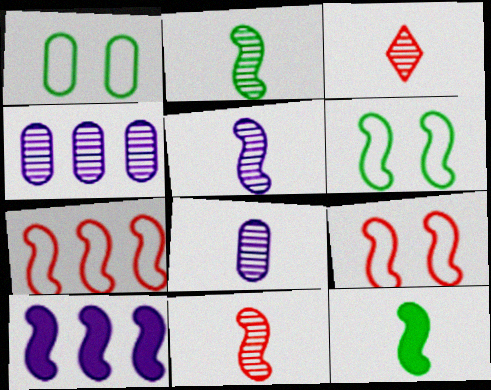[[1, 3, 10], 
[2, 3, 8], 
[2, 5, 11], 
[2, 9, 10], 
[6, 10, 11]]